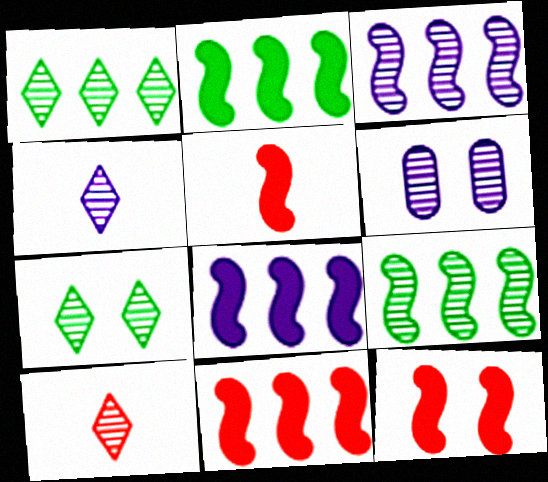[[2, 8, 11], 
[3, 4, 6], 
[5, 11, 12], 
[6, 9, 10]]